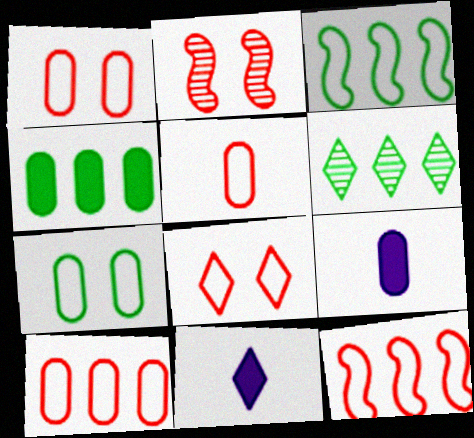[[1, 5, 10], 
[3, 4, 6], 
[5, 8, 12], 
[6, 8, 11]]